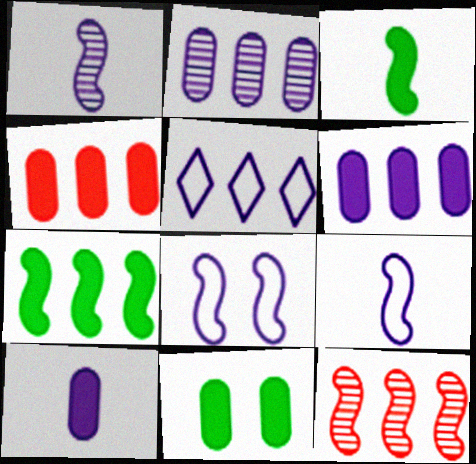[[3, 8, 12], 
[4, 10, 11]]